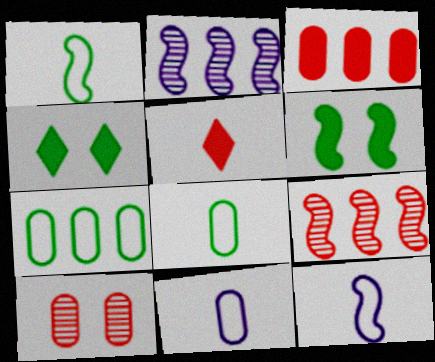[[4, 9, 11], 
[6, 9, 12]]